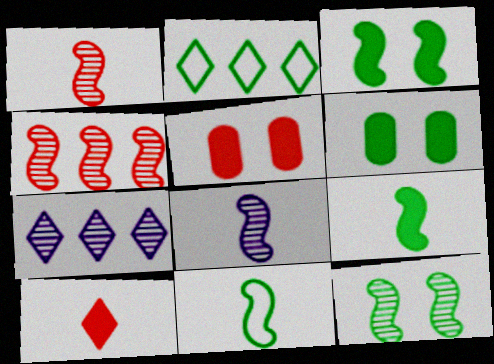[[2, 5, 8], 
[4, 8, 12], 
[5, 7, 11]]